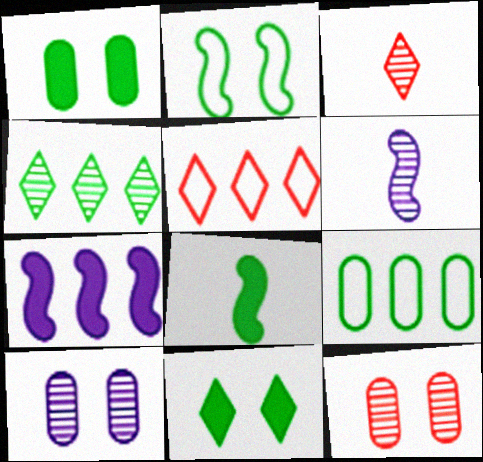[[1, 5, 6], 
[4, 6, 12], 
[5, 8, 10]]